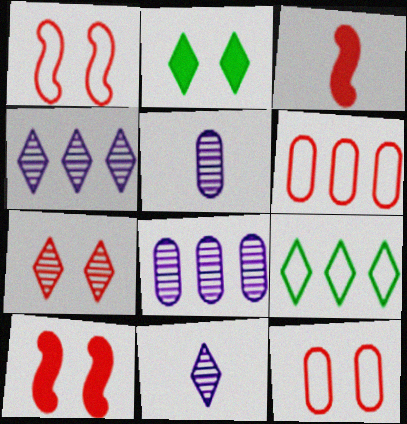[[3, 6, 7], 
[5, 9, 10], 
[7, 10, 12]]